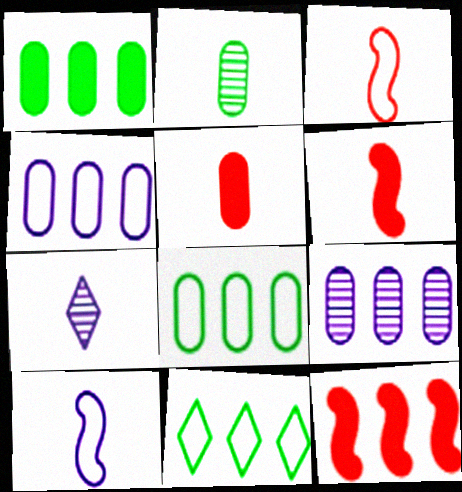[[9, 11, 12]]